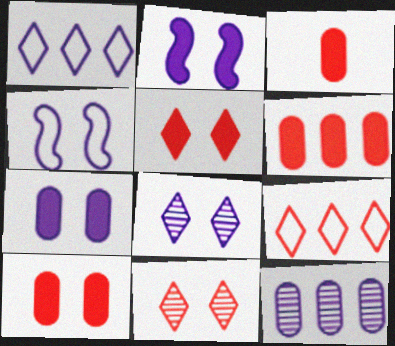[[3, 6, 10], 
[4, 7, 8]]